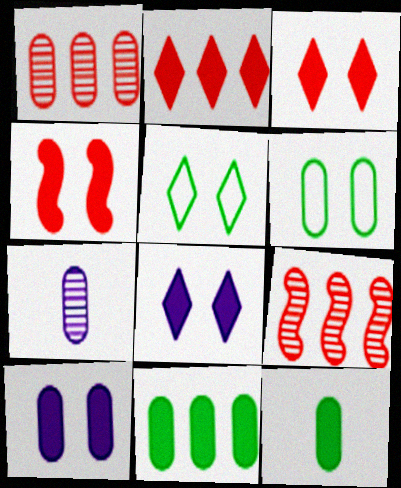[]